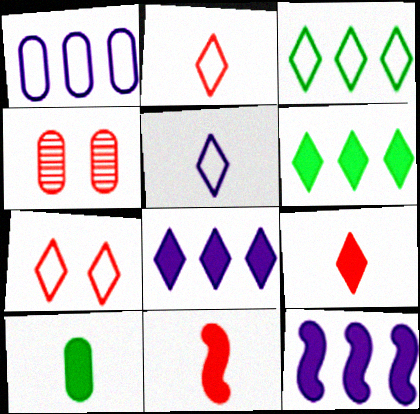[[1, 4, 10], 
[3, 5, 7]]